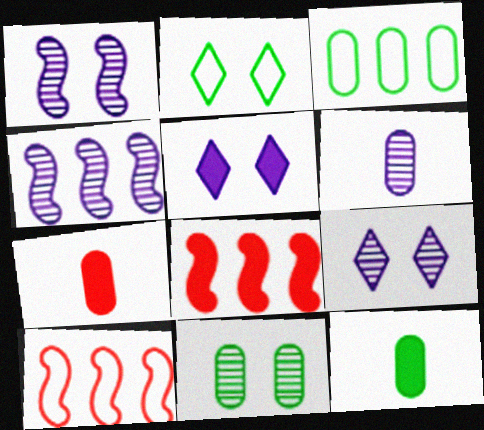[[2, 4, 7], 
[2, 6, 8], 
[3, 11, 12], 
[4, 6, 9], 
[5, 8, 12], 
[9, 10, 12]]